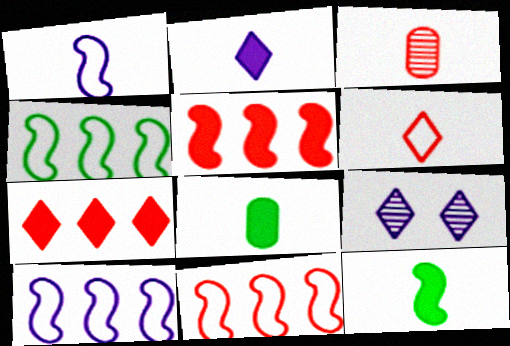[[4, 10, 11], 
[8, 9, 11]]